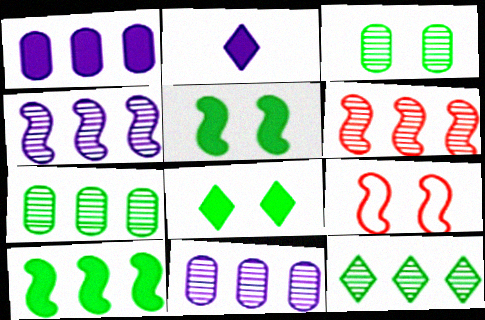[[2, 7, 9], 
[6, 11, 12]]